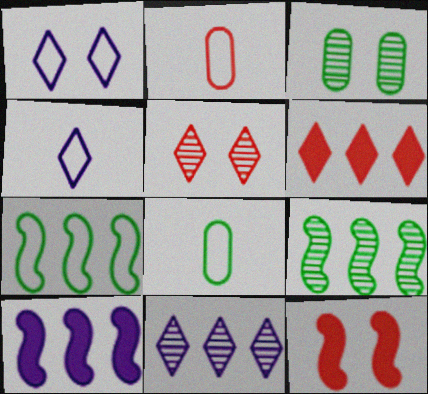[[1, 2, 7], 
[1, 3, 12], 
[5, 8, 10], 
[8, 11, 12]]